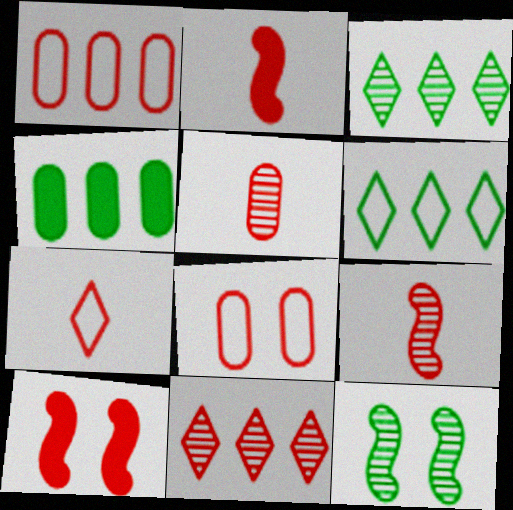[[2, 5, 7], 
[2, 8, 11]]